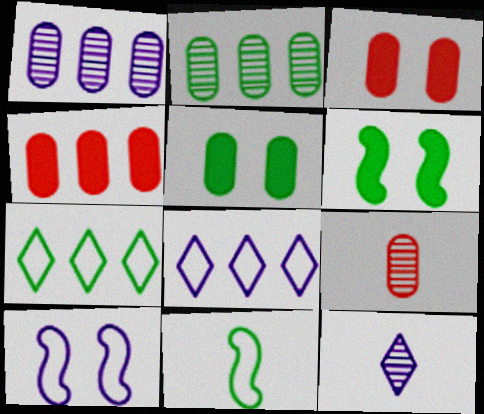[[6, 8, 9]]